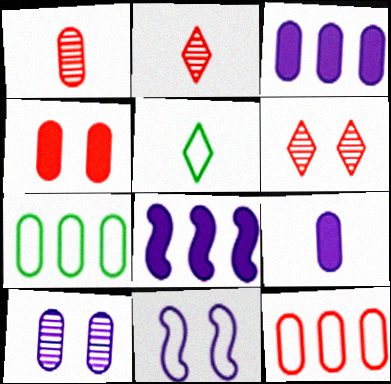[[1, 4, 12], 
[5, 11, 12]]